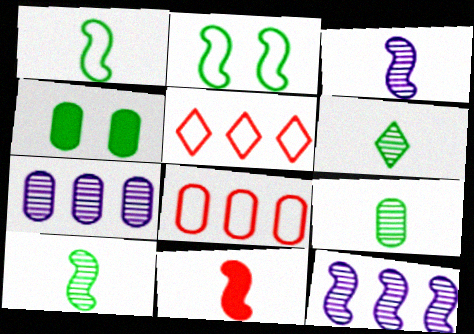[[1, 3, 11], 
[2, 11, 12], 
[3, 4, 5], 
[6, 9, 10]]